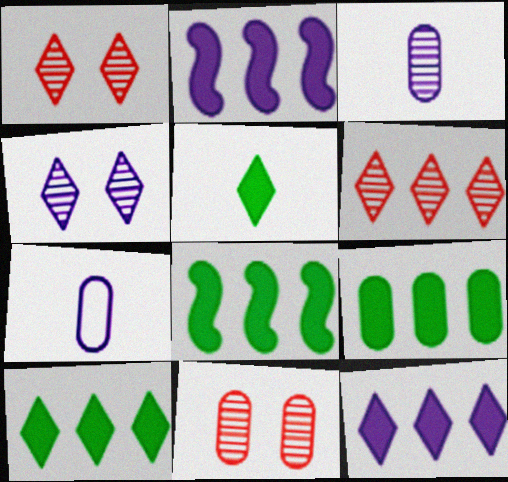[[1, 7, 8], 
[2, 4, 7], 
[7, 9, 11], 
[8, 9, 10]]